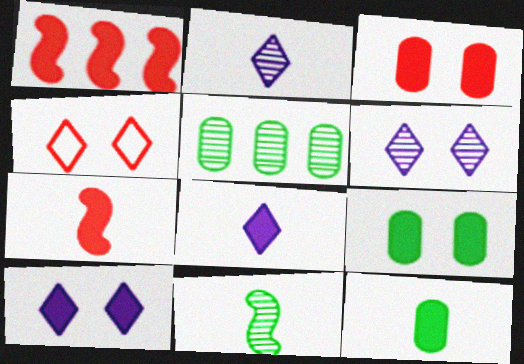[[1, 8, 9], 
[1, 10, 12], 
[7, 8, 12]]